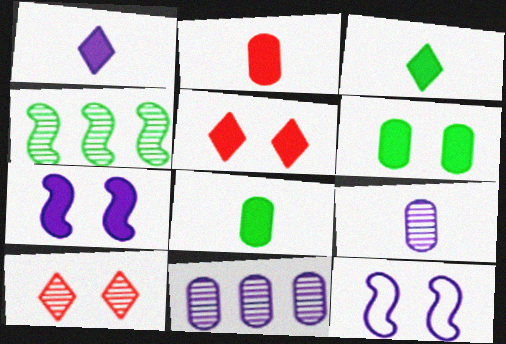[[1, 11, 12], 
[4, 9, 10], 
[5, 6, 7], 
[6, 10, 12]]